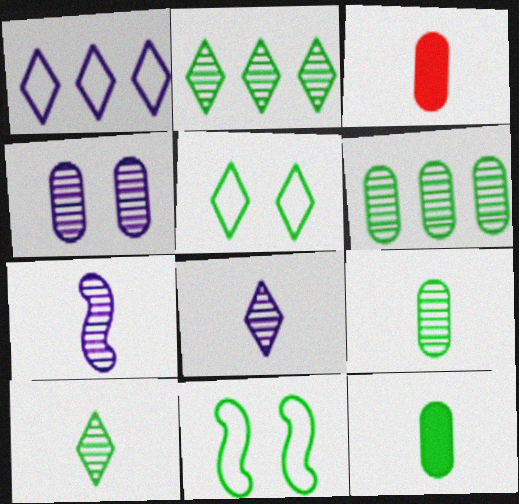[[2, 11, 12]]